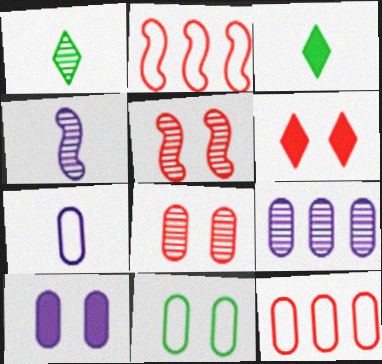[[1, 2, 10], 
[1, 5, 9], 
[7, 9, 10], 
[7, 11, 12], 
[8, 10, 11]]